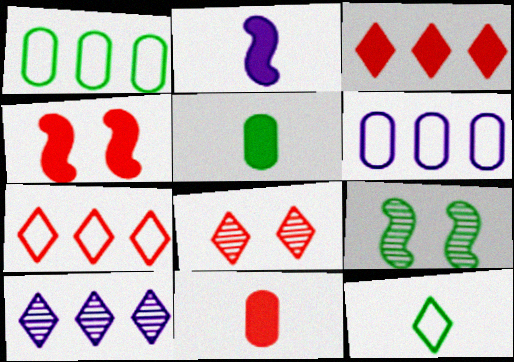[[1, 2, 8], 
[3, 4, 11]]